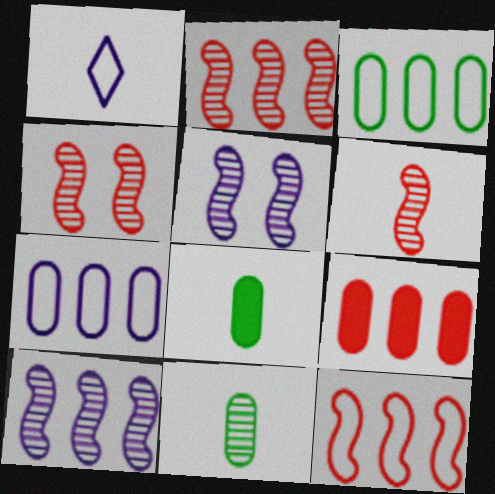[[1, 6, 8], 
[2, 4, 6]]